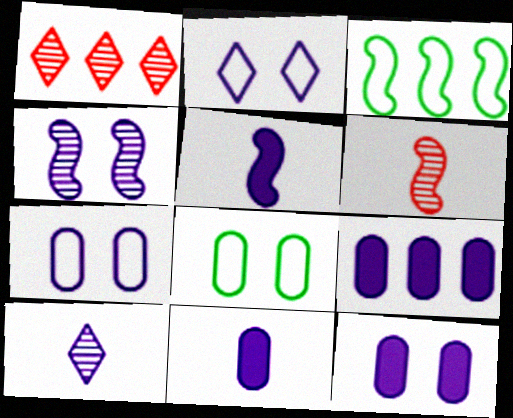[[1, 3, 9], 
[1, 5, 8], 
[2, 4, 12], 
[9, 11, 12]]